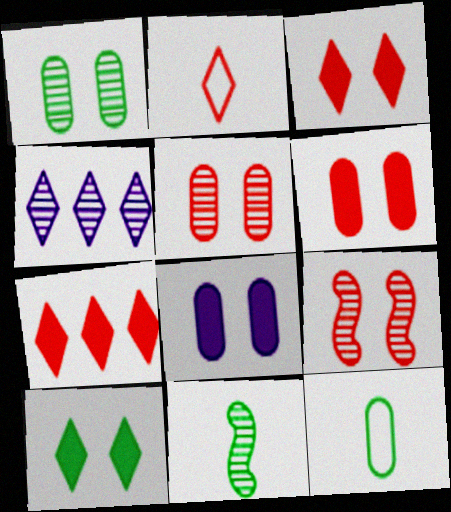[[2, 4, 10], 
[4, 5, 11]]